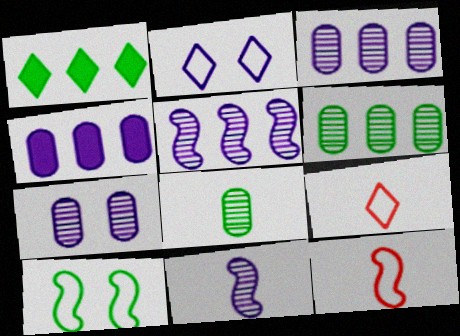[[1, 7, 12], 
[1, 8, 10], 
[2, 4, 11]]